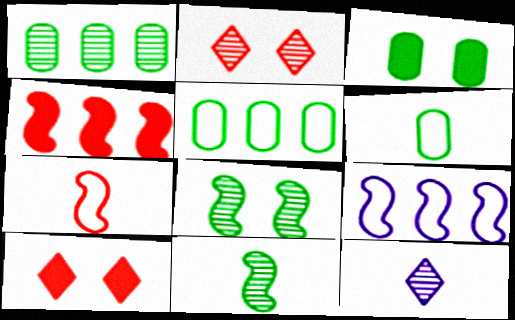[[1, 3, 6]]